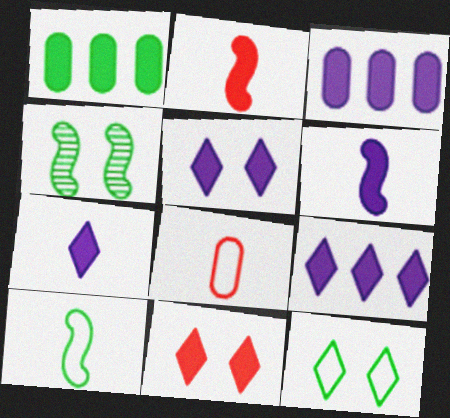[[1, 2, 5], 
[1, 6, 11], 
[3, 5, 6], 
[4, 8, 9], 
[5, 7, 9]]